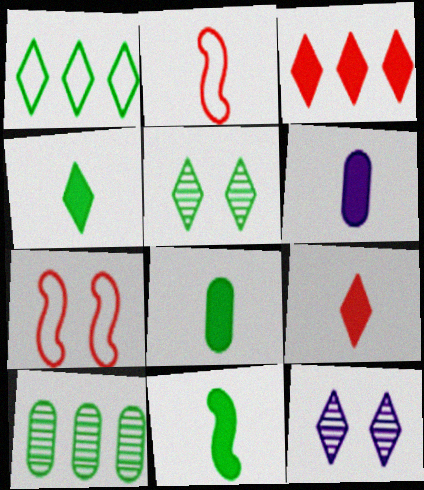[[1, 4, 5], 
[1, 9, 12], 
[4, 8, 11], 
[6, 9, 11]]